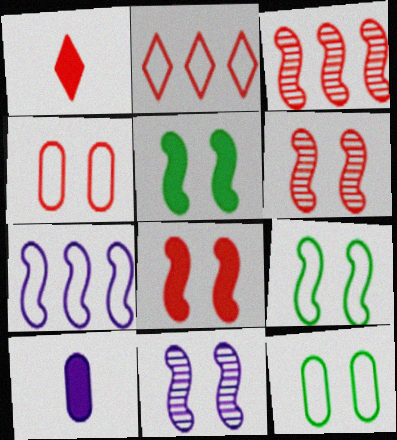[[1, 3, 4], 
[8, 9, 11]]